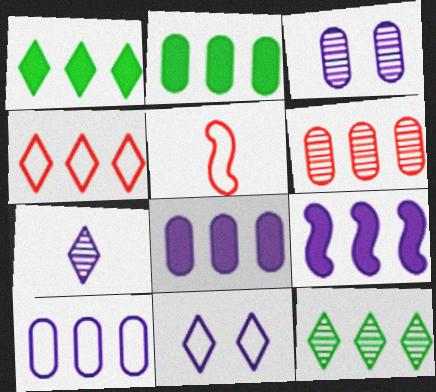[[1, 3, 5], 
[2, 6, 10]]